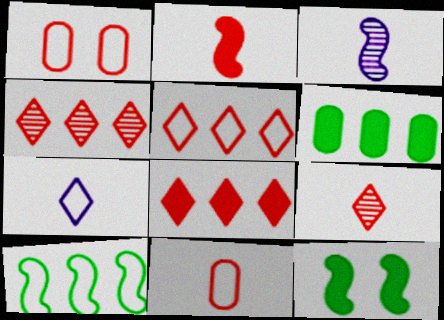[[1, 2, 4], 
[1, 7, 10], 
[2, 9, 11], 
[4, 5, 8]]